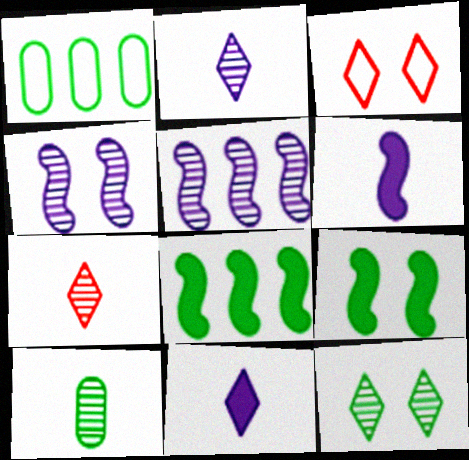[]